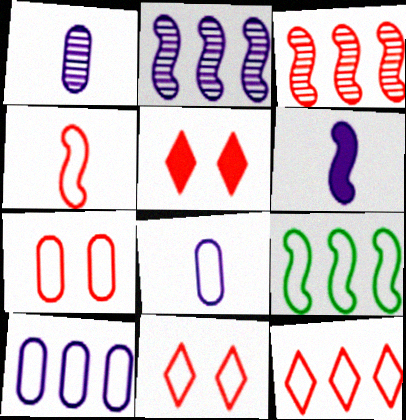[[1, 5, 9], 
[4, 7, 12], 
[8, 9, 11], 
[9, 10, 12]]